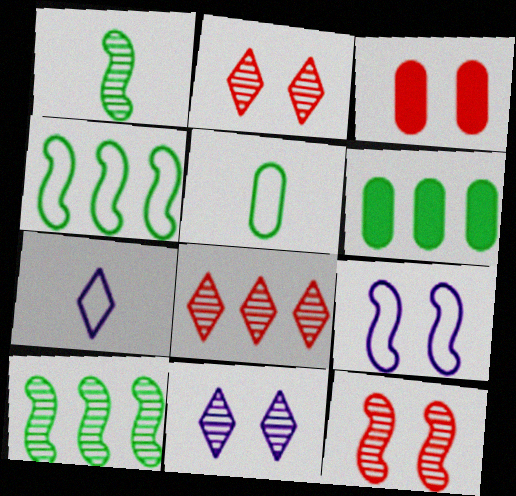[[3, 7, 10], 
[6, 7, 12]]